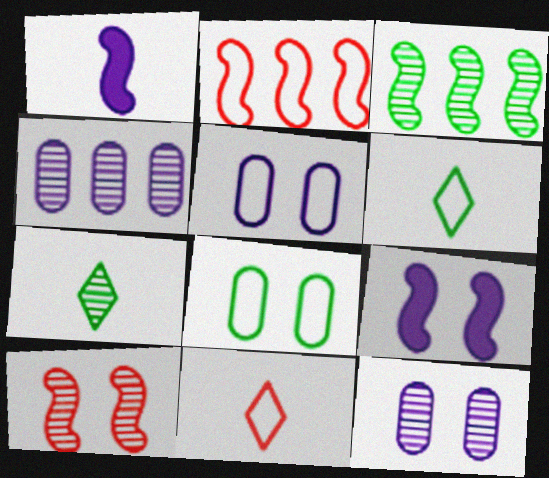[[2, 5, 6], 
[4, 7, 10]]